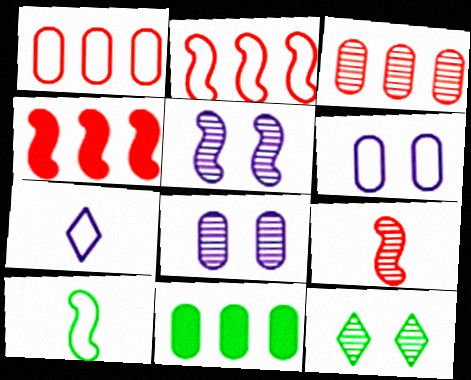[[4, 5, 10], 
[10, 11, 12]]